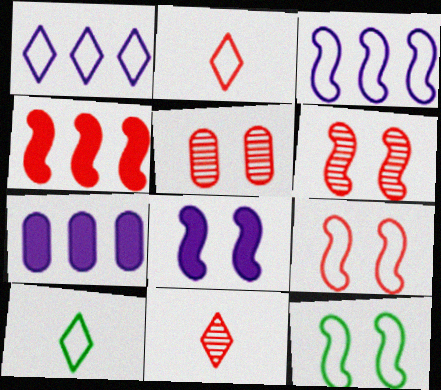[[2, 4, 5], 
[6, 7, 10], 
[6, 8, 12], 
[7, 11, 12]]